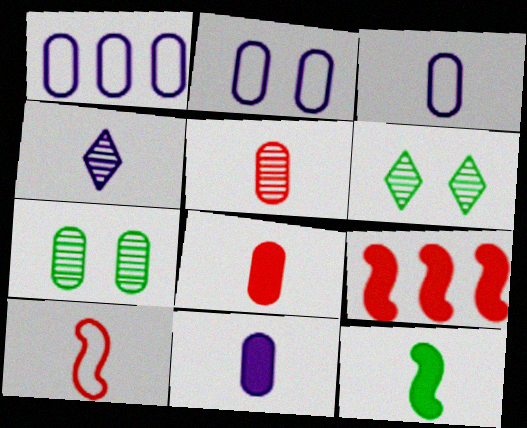[[1, 2, 3], 
[1, 7, 8], 
[3, 6, 9]]